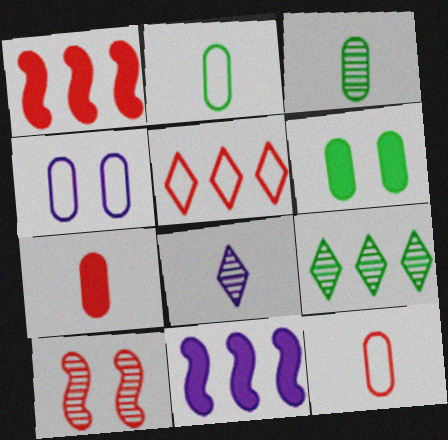[[4, 8, 11], 
[5, 7, 10]]